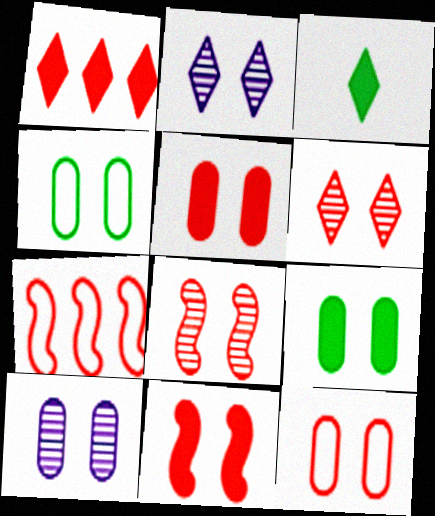[[2, 4, 11], 
[3, 7, 10], 
[4, 5, 10], 
[6, 11, 12], 
[9, 10, 12]]